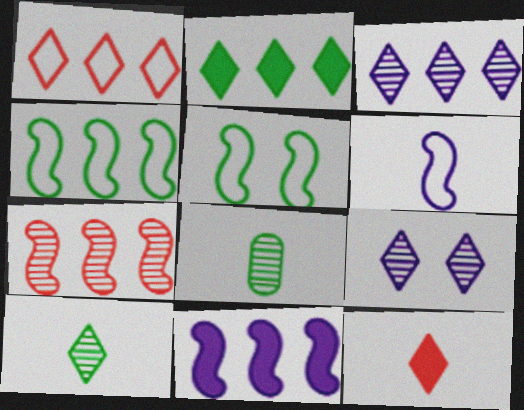[[1, 2, 3], 
[2, 5, 8], 
[4, 7, 11], 
[6, 8, 12], 
[7, 8, 9]]